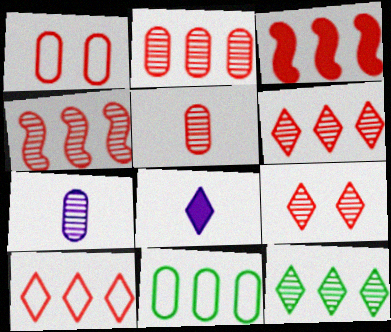[[2, 3, 10], 
[2, 4, 6], 
[4, 5, 9]]